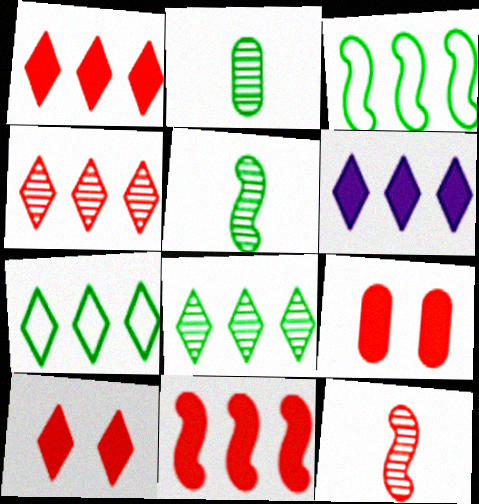[[4, 6, 7]]